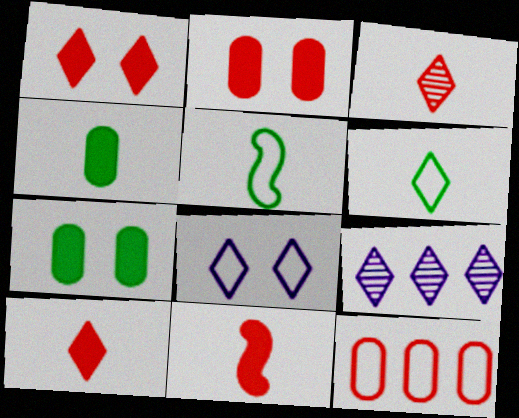[[1, 6, 9], 
[2, 5, 9], 
[5, 8, 12]]